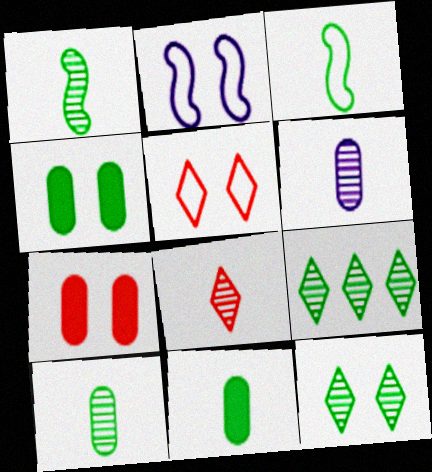[[1, 6, 8], 
[2, 7, 12], 
[3, 4, 9]]